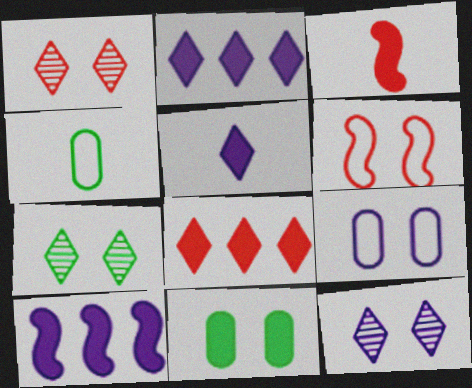[[1, 4, 10], 
[1, 7, 12], 
[2, 3, 11], 
[6, 11, 12]]